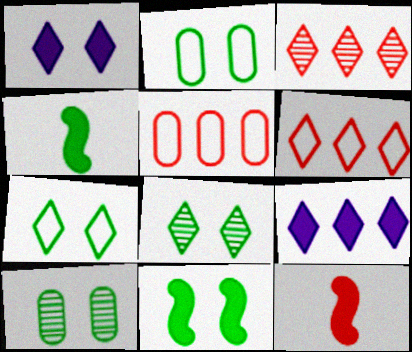[[2, 8, 11], 
[7, 10, 11]]